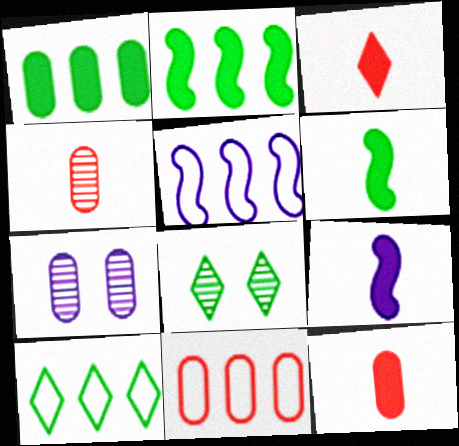[[5, 8, 12], 
[5, 10, 11], 
[8, 9, 11]]